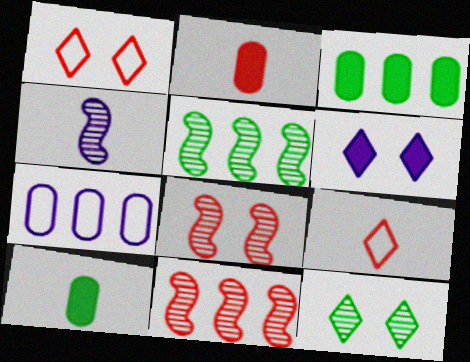[[1, 2, 11], 
[1, 3, 4], 
[1, 6, 12], 
[4, 5, 8], 
[4, 6, 7], 
[4, 9, 10]]